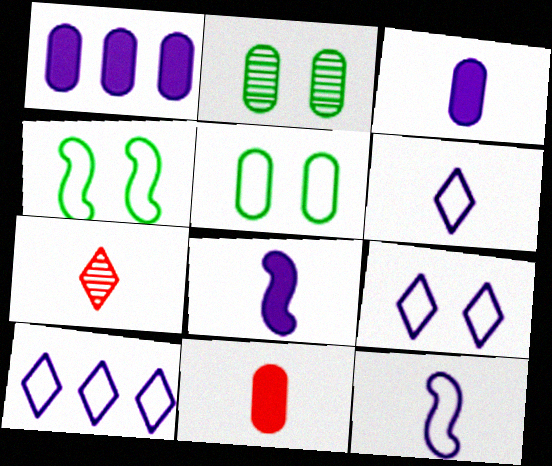[[1, 4, 7], 
[6, 9, 10]]